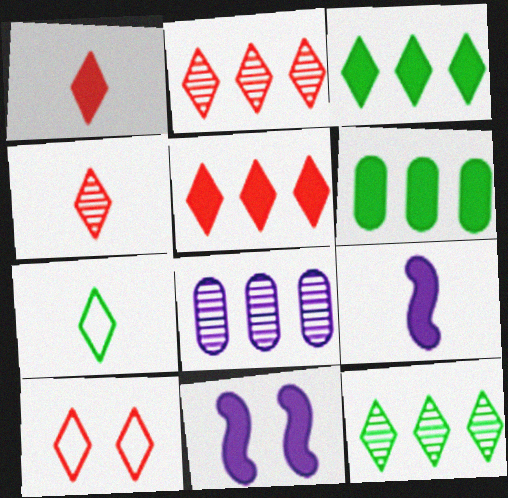[[1, 2, 10], 
[1, 6, 11], 
[4, 5, 10]]